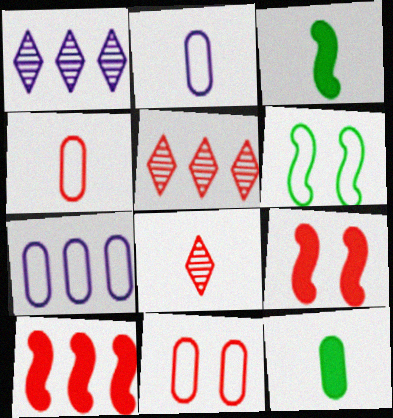[[1, 3, 11], 
[2, 3, 8], 
[4, 5, 9], 
[8, 10, 11]]